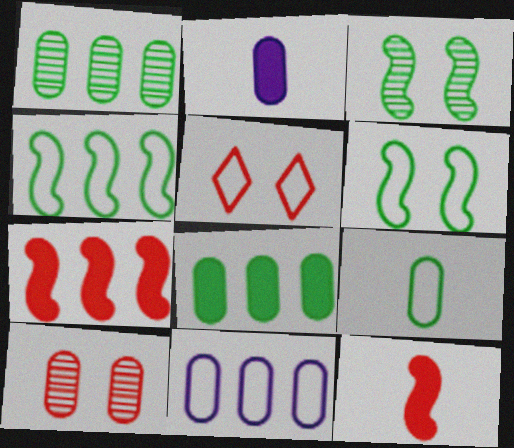[]